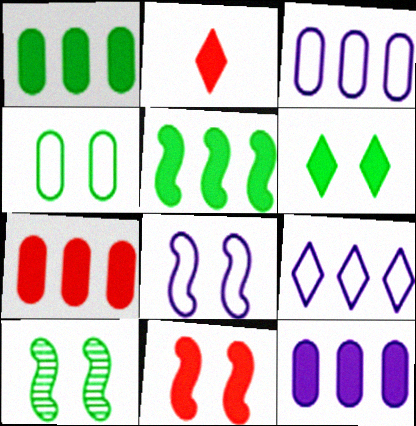[[1, 7, 12], 
[2, 3, 10], 
[2, 7, 11], 
[4, 6, 10], 
[8, 10, 11]]